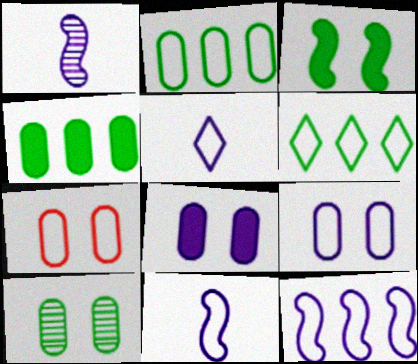[[5, 9, 12], 
[6, 7, 11], 
[7, 8, 10]]